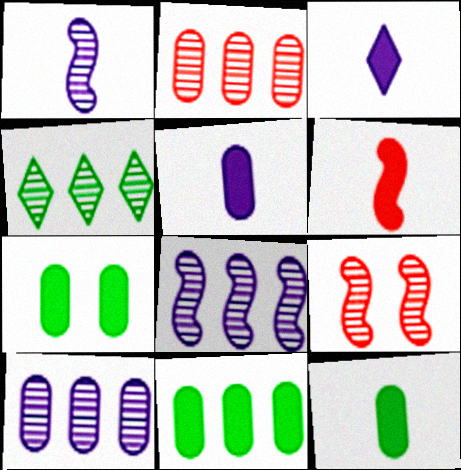[[2, 4, 8], 
[3, 6, 12], 
[7, 11, 12]]